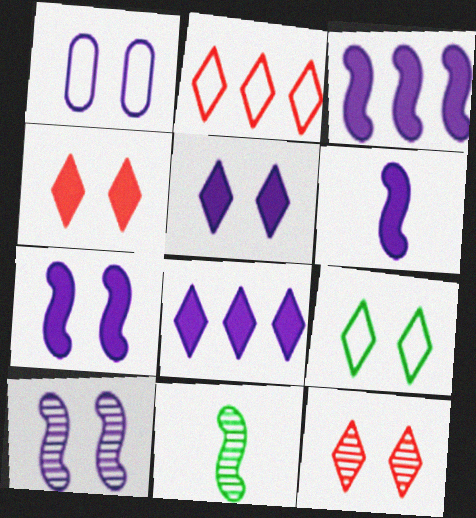[[1, 5, 10], 
[3, 6, 7], 
[5, 9, 12]]